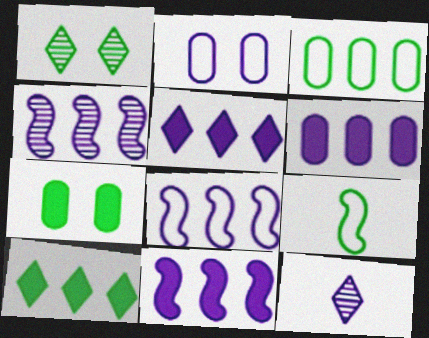[[2, 11, 12], 
[4, 8, 11], 
[5, 6, 11]]